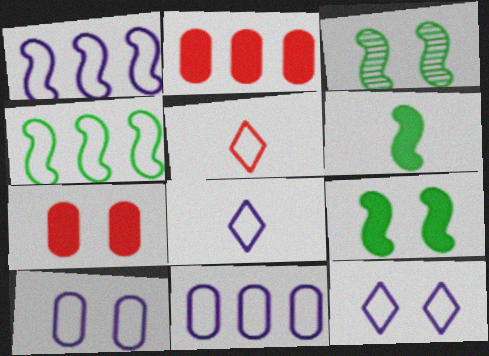[[1, 8, 10], 
[2, 3, 8], 
[3, 4, 6], 
[3, 7, 12], 
[4, 5, 10]]